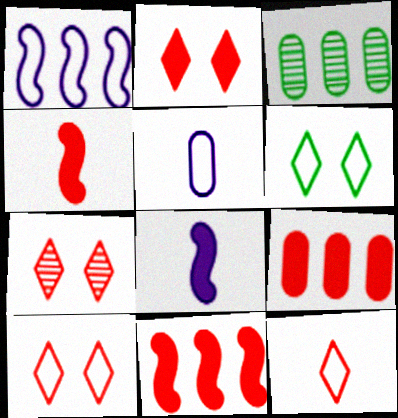[[2, 4, 9], 
[2, 7, 10], 
[3, 8, 10]]